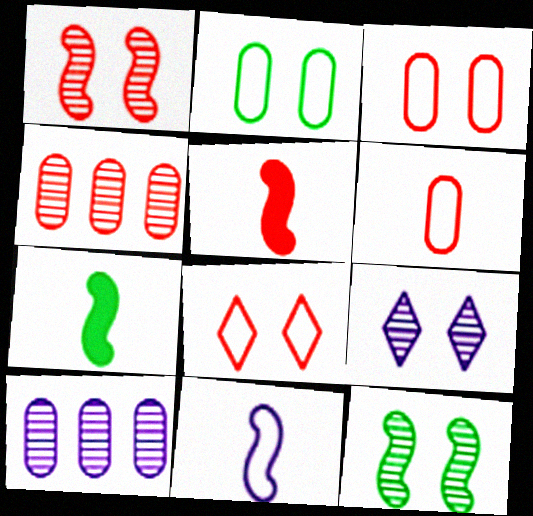[[4, 5, 8], 
[7, 8, 10]]